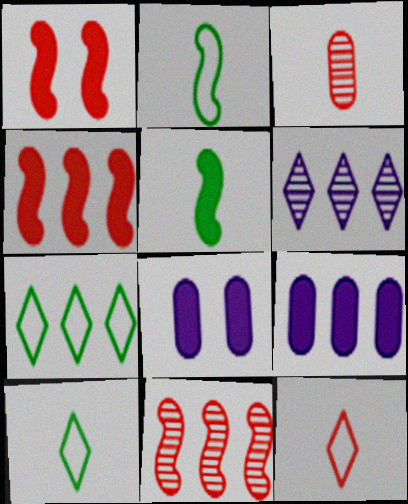[[7, 9, 11], 
[8, 10, 11]]